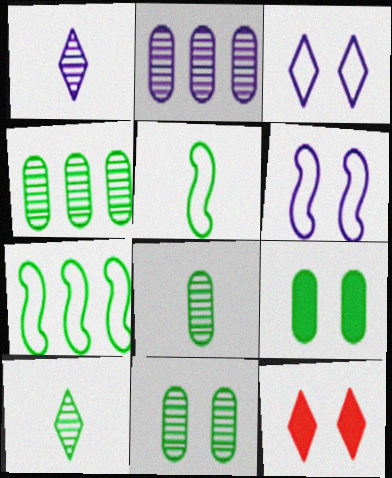[[2, 5, 12], 
[4, 8, 11], 
[6, 11, 12], 
[7, 9, 10]]